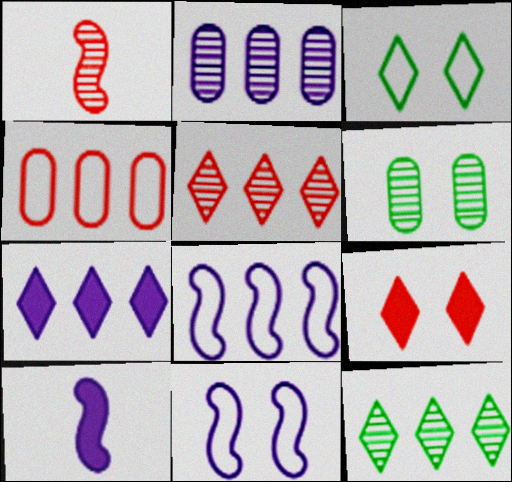[[1, 4, 9], 
[2, 7, 8], 
[6, 9, 11]]